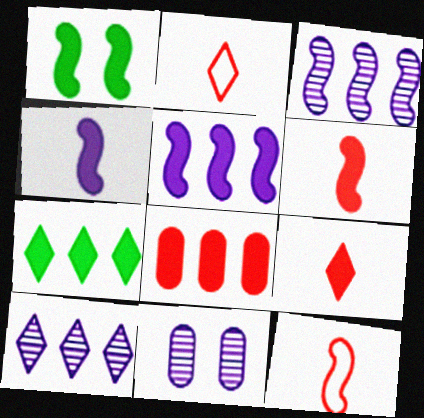[[1, 3, 12], 
[1, 5, 6], 
[5, 7, 8], 
[7, 11, 12]]